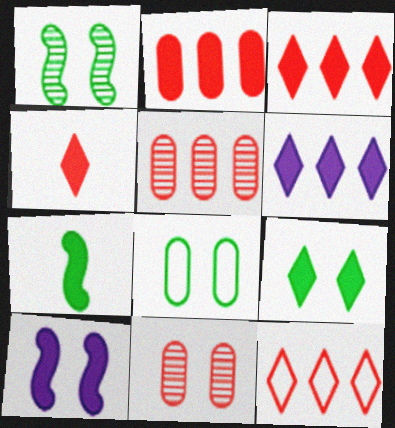[[1, 8, 9], 
[4, 6, 9]]